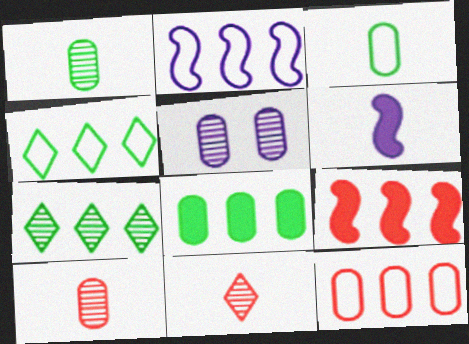[[2, 4, 12], 
[3, 6, 11]]